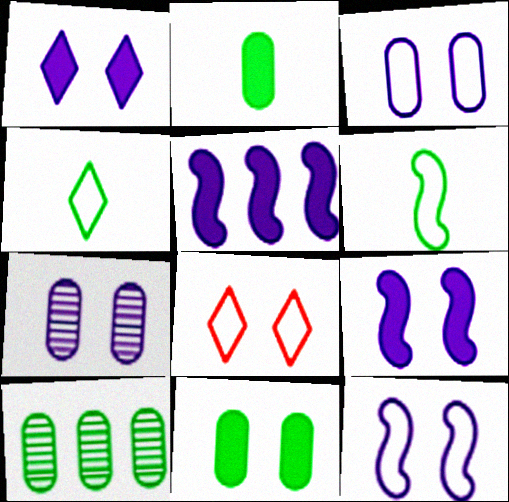[[1, 7, 12]]